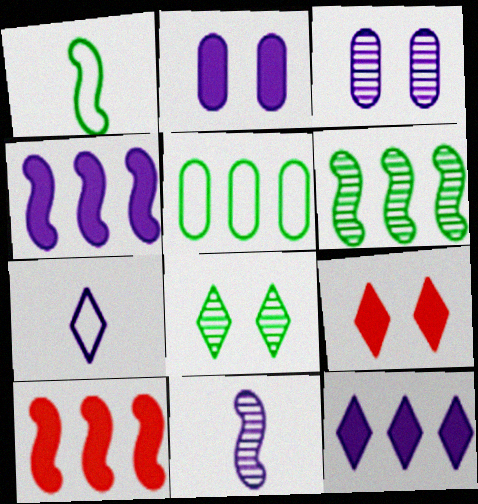[[3, 4, 7], 
[5, 9, 11]]